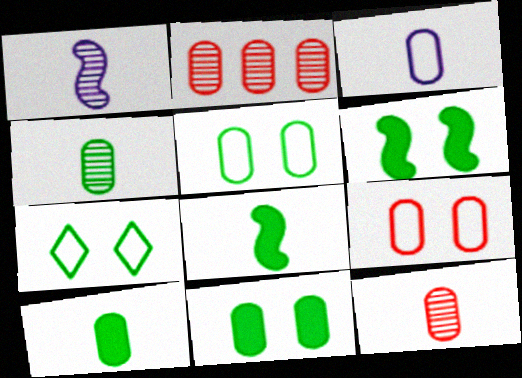[[2, 3, 11], 
[3, 10, 12]]